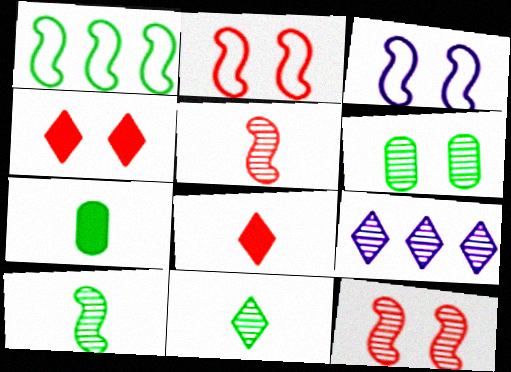[[2, 7, 9], 
[3, 4, 6], 
[5, 6, 9]]